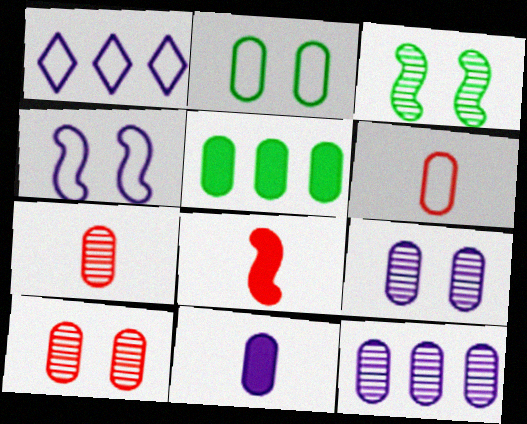[[5, 6, 9]]